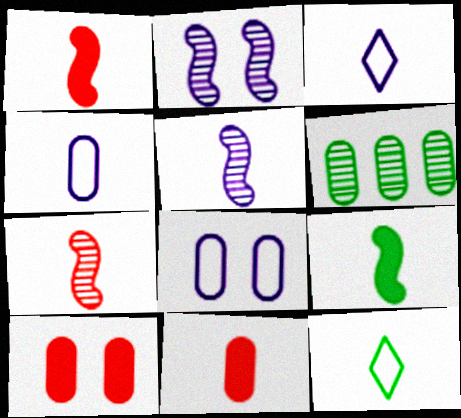[[4, 6, 10], 
[5, 11, 12], 
[6, 8, 11]]